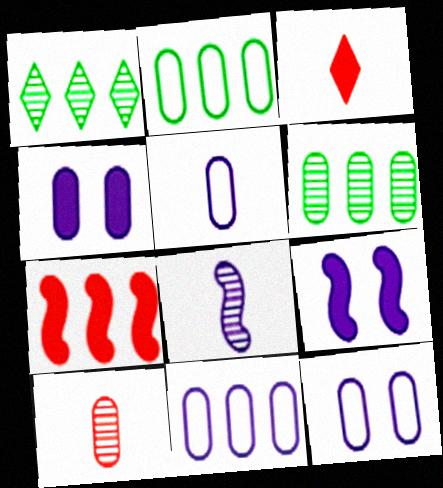[[1, 7, 11], 
[2, 4, 10], 
[5, 11, 12]]